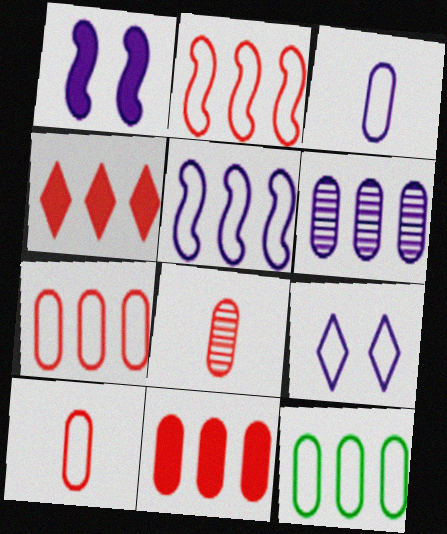[[3, 5, 9], 
[6, 11, 12]]